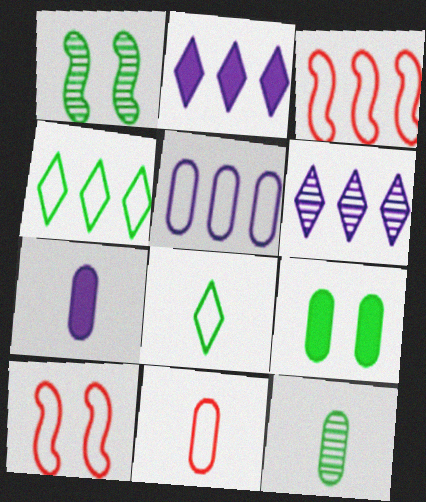[[1, 2, 11], 
[2, 10, 12], 
[3, 4, 5], 
[5, 8, 10], 
[7, 11, 12]]